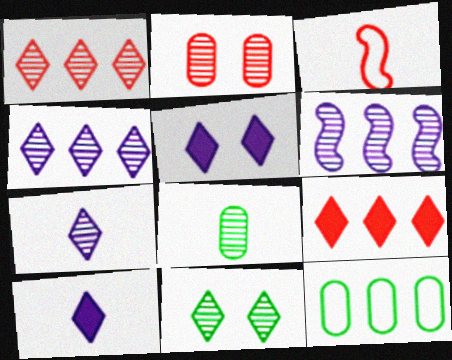[[1, 7, 11], 
[2, 3, 9], 
[3, 8, 10], 
[6, 9, 12]]